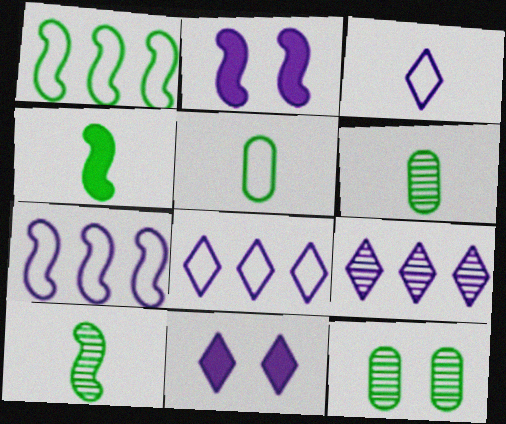[[3, 9, 11]]